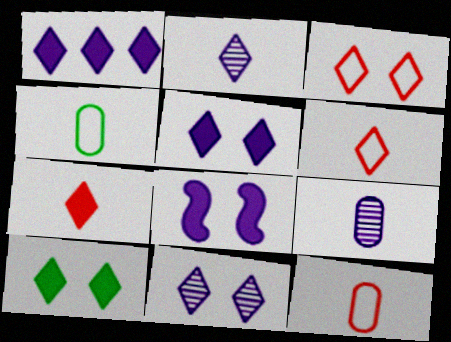[[1, 7, 10], 
[3, 10, 11]]